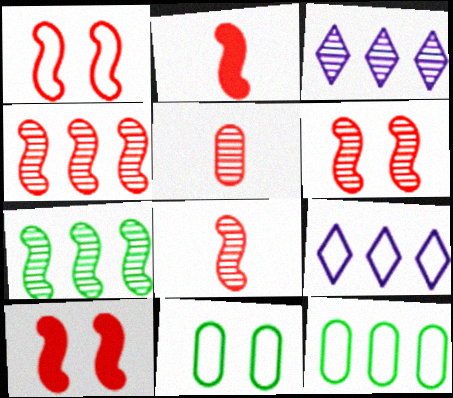[[1, 2, 4], 
[1, 6, 10], 
[2, 3, 11], 
[4, 6, 8]]